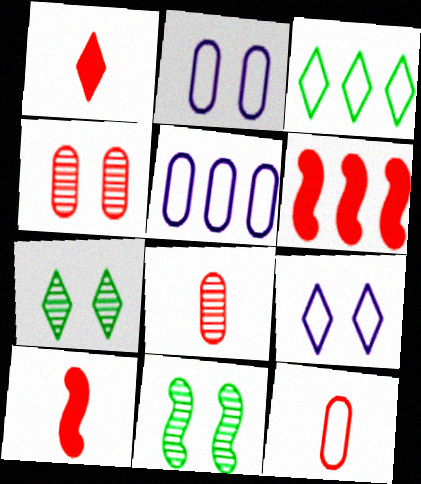[[1, 5, 11], 
[5, 7, 10]]